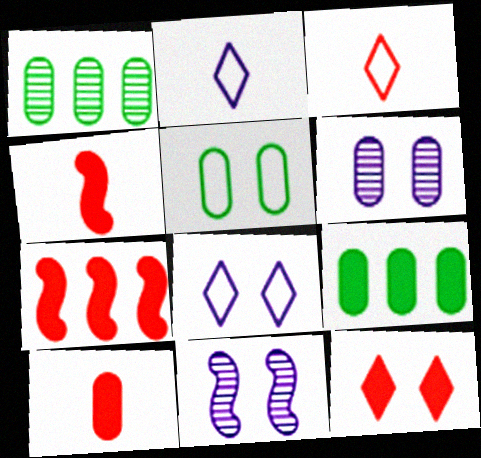[[1, 4, 8], 
[3, 9, 11], 
[5, 11, 12], 
[7, 10, 12]]